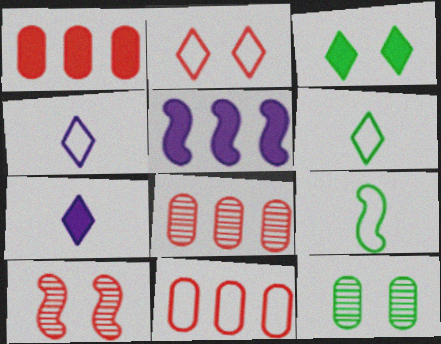[[1, 8, 11], 
[5, 9, 10]]